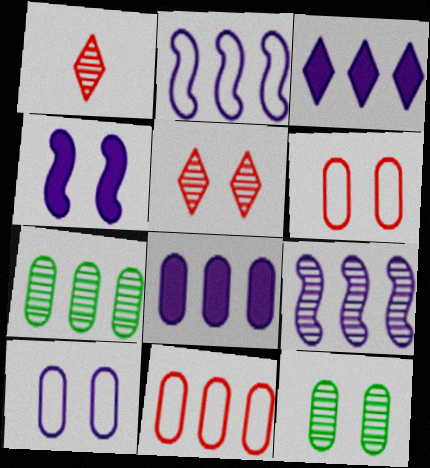[[1, 9, 12], 
[7, 8, 11]]